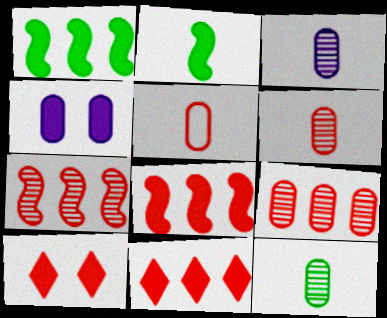[[2, 4, 11], 
[3, 6, 12], 
[5, 7, 10]]